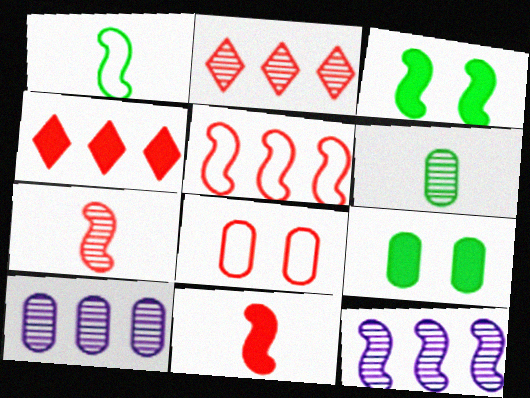[[2, 8, 11], 
[4, 7, 8]]